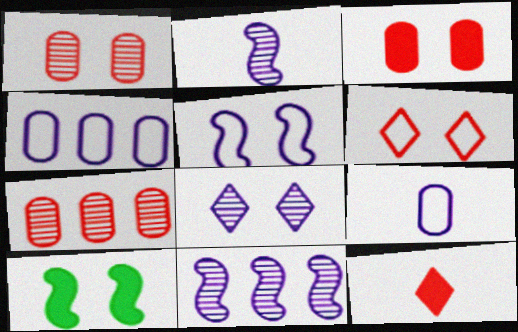[]